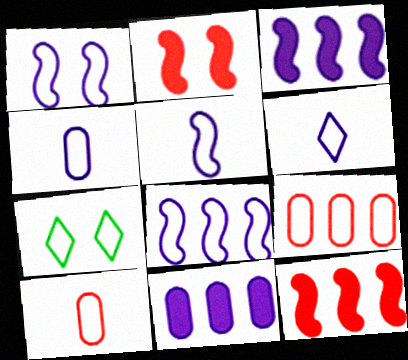[[1, 5, 8], 
[4, 5, 6], 
[5, 7, 9], 
[7, 8, 10]]